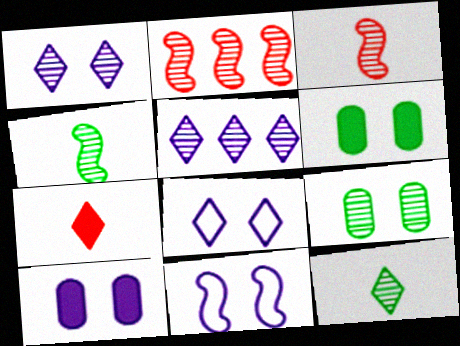[[1, 10, 11], 
[3, 5, 9]]